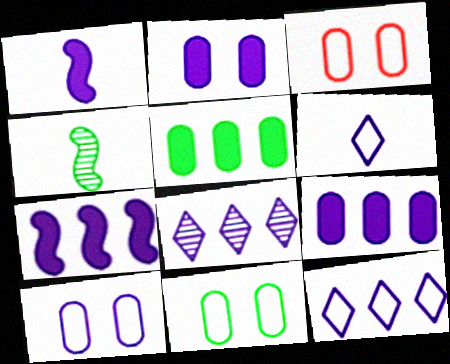[[1, 8, 10], 
[3, 10, 11]]